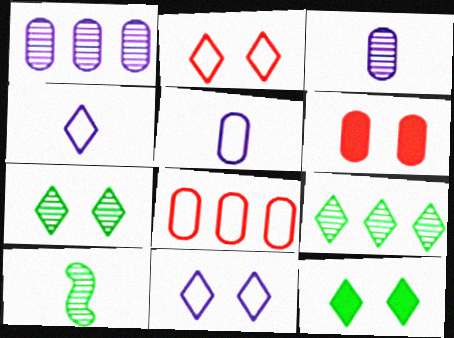[]